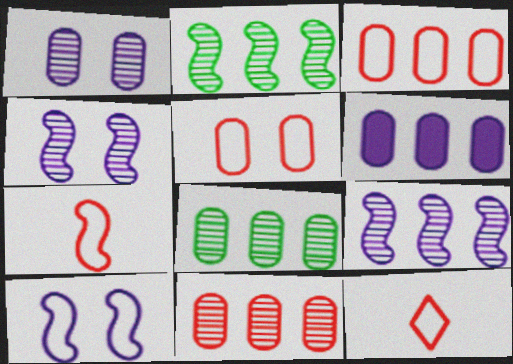[[3, 6, 8]]